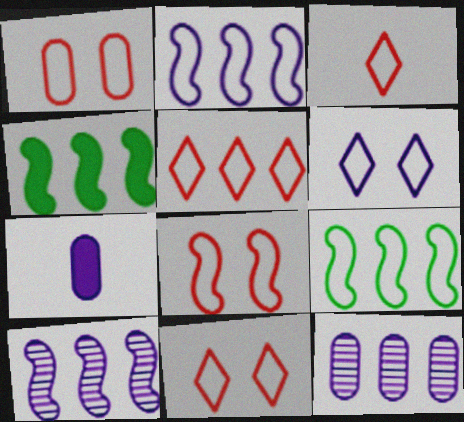[[1, 8, 11], 
[3, 5, 11], 
[4, 5, 12], 
[6, 7, 10]]